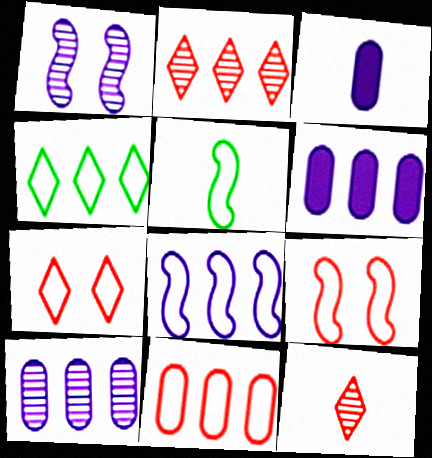[[3, 5, 12], 
[4, 8, 11], 
[5, 8, 9]]